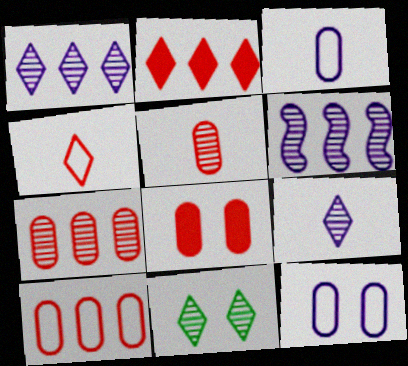[[5, 6, 11], 
[5, 8, 10]]